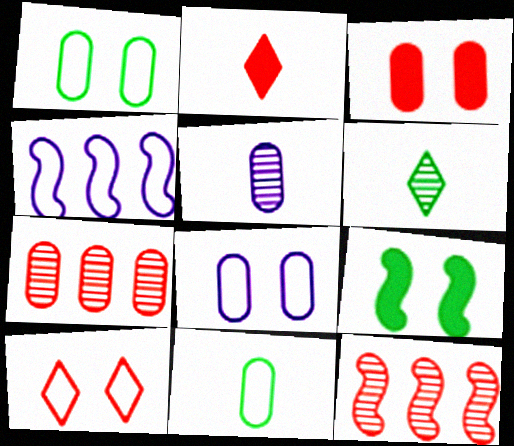[[3, 4, 6], 
[4, 10, 11]]